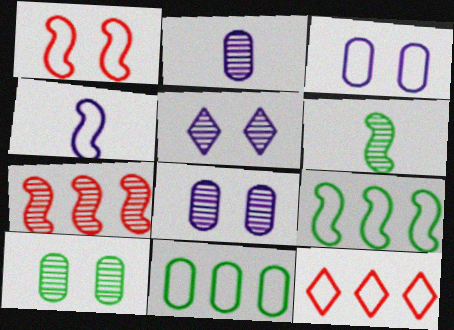[[1, 4, 9]]